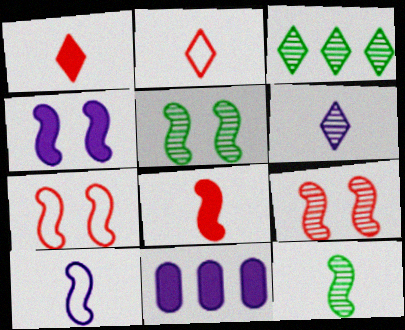[[2, 5, 11], 
[4, 5, 7], 
[8, 10, 12]]